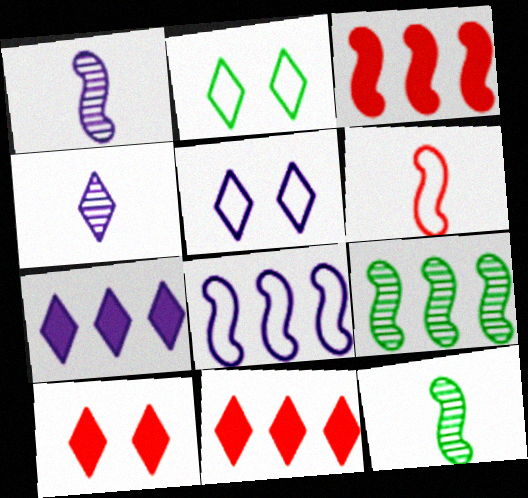[[2, 4, 11], 
[3, 8, 9], 
[4, 5, 7]]